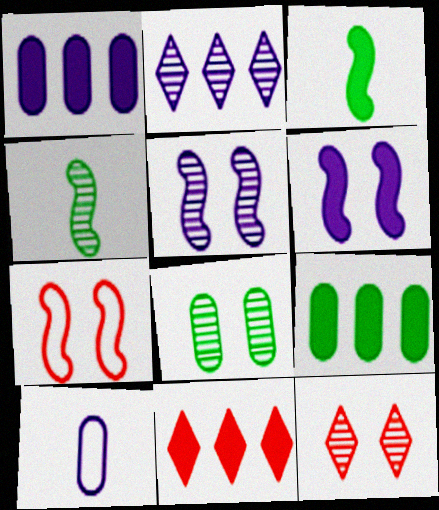[[2, 6, 10], 
[5, 8, 12]]